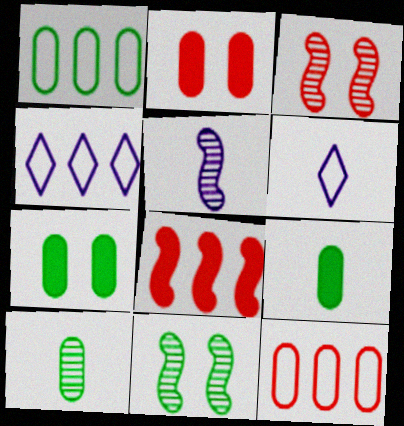[[1, 7, 10], 
[3, 4, 9]]